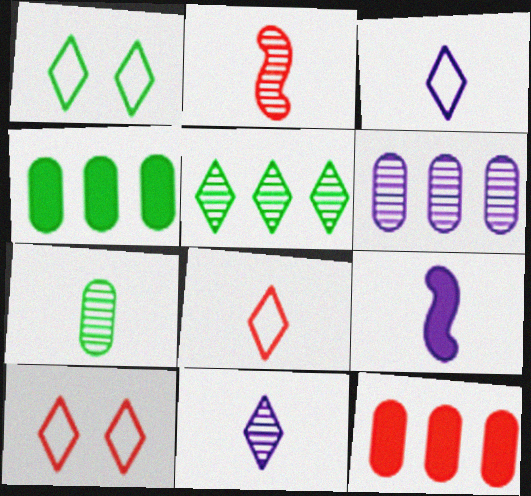[[2, 7, 11], 
[2, 10, 12], 
[7, 8, 9]]